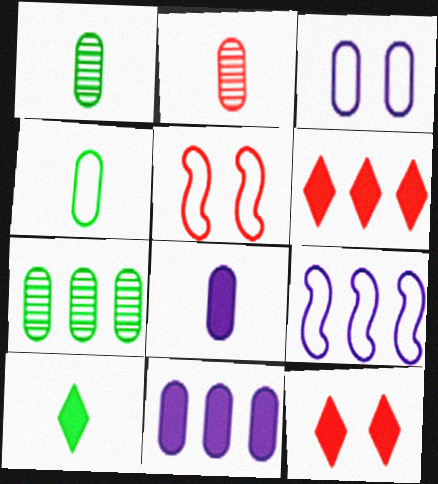[[1, 9, 12], 
[2, 4, 8], 
[2, 5, 6], 
[6, 7, 9]]